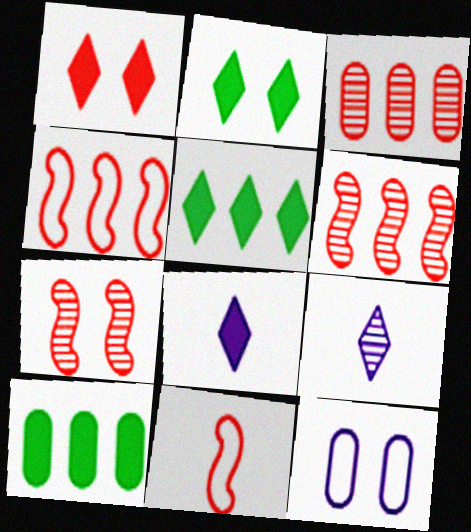[[1, 3, 11], 
[1, 5, 8], 
[2, 7, 12]]